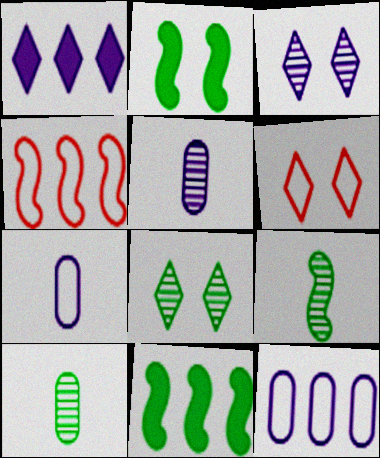[[5, 6, 11]]